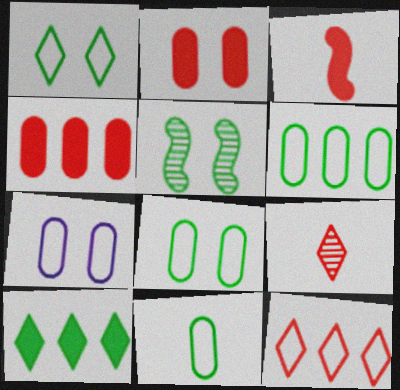[[5, 10, 11], 
[6, 8, 11]]